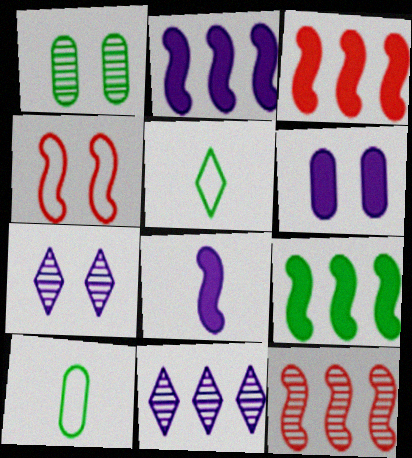[[1, 5, 9], 
[2, 3, 9], 
[3, 7, 10], 
[5, 6, 12]]